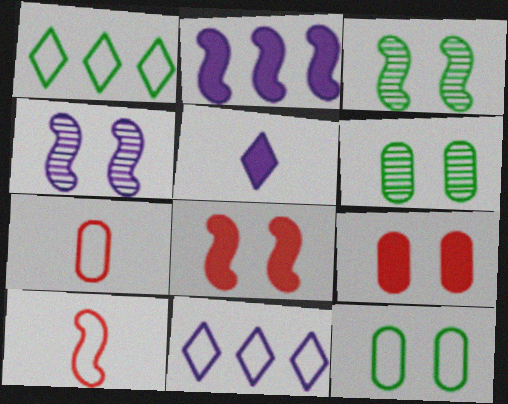[[2, 3, 10], 
[10, 11, 12]]